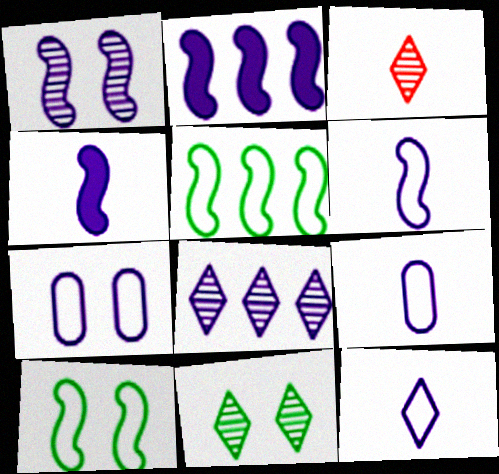[[1, 2, 6], 
[3, 8, 11], 
[4, 7, 8], 
[6, 9, 12]]